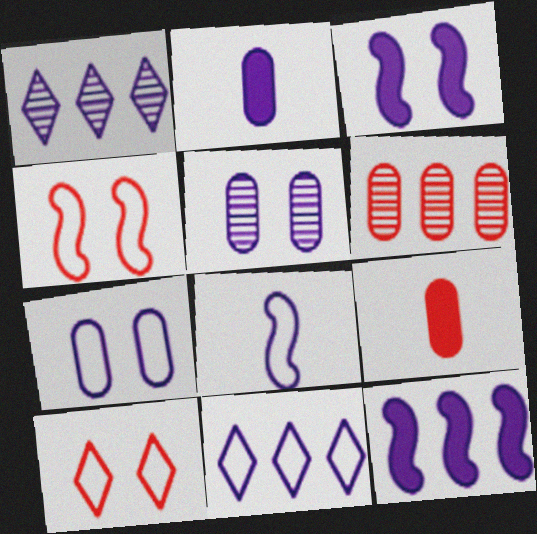[[7, 8, 11]]